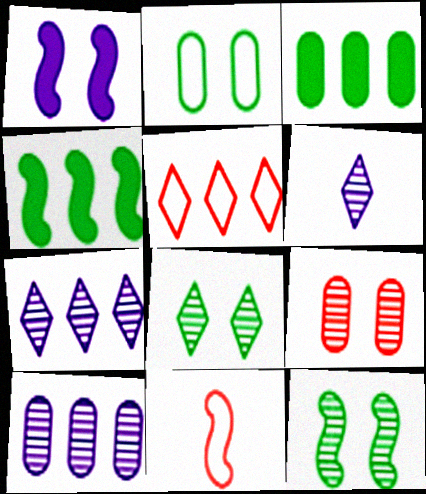[[4, 5, 10]]